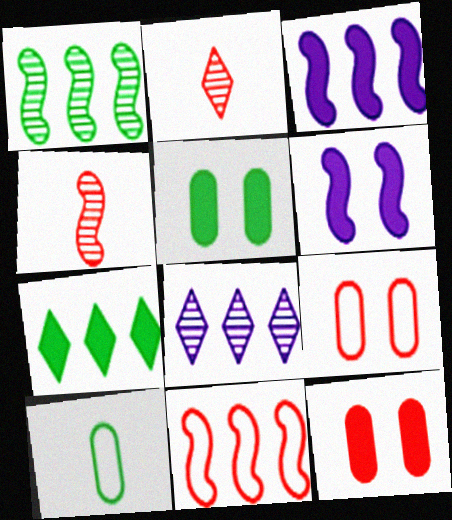[[1, 3, 11], 
[2, 11, 12]]